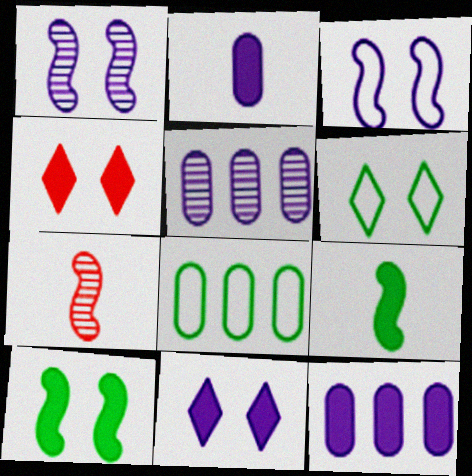[[4, 9, 12], 
[6, 7, 12], 
[7, 8, 11]]